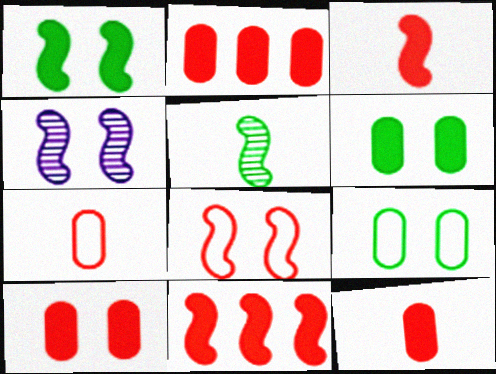[[1, 4, 8], 
[2, 10, 12]]